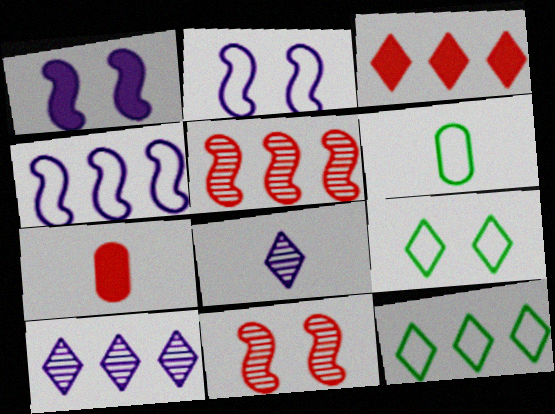[[3, 8, 9], 
[3, 10, 12]]